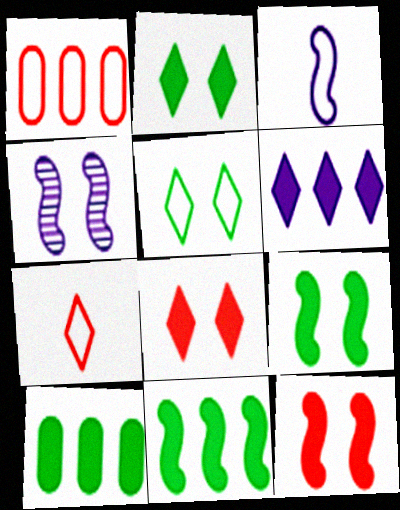[[1, 3, 5], 
[4, 7, 10]]